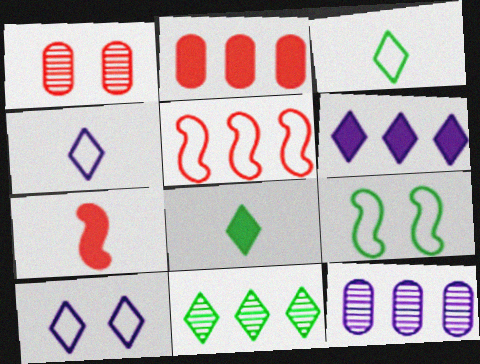[]